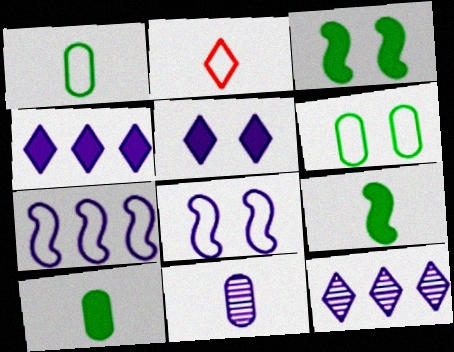[[2, 6, 7], 
[2, 9, 11], 
[4, 8, 11], 
[5, 7, 11]]